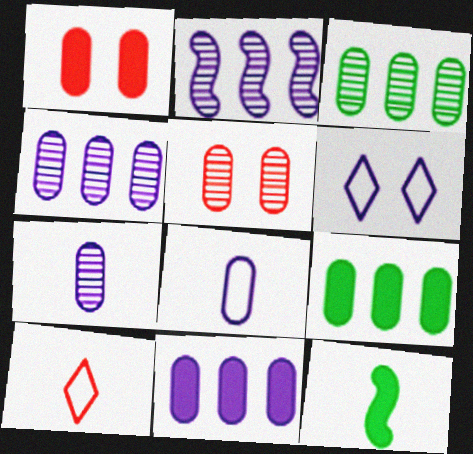[[1, 3, 8], 
[3, 5, 7], 
[5, 8, 9], 
[7, 10, 12]]